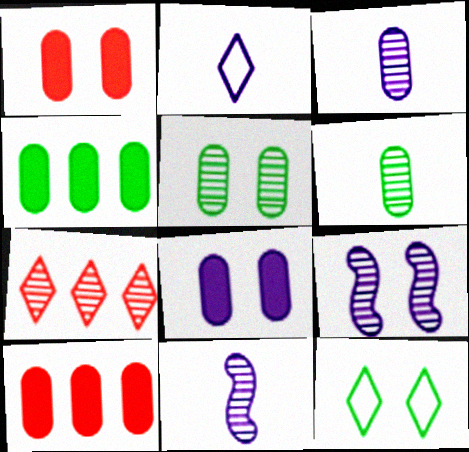[[1, 9, 12], 
[5, 7, 11], 
[6, 7, 9], 
[10, 11, 12]]